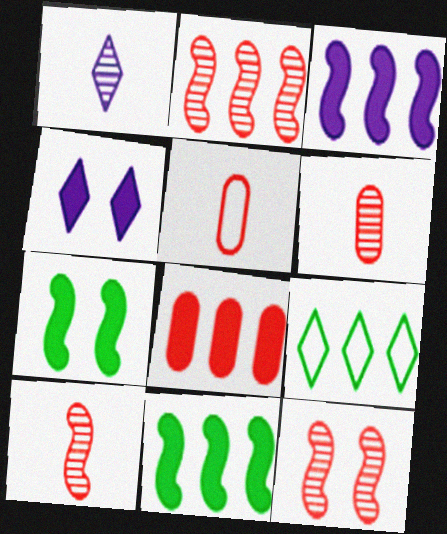[[2, 10, 12]]